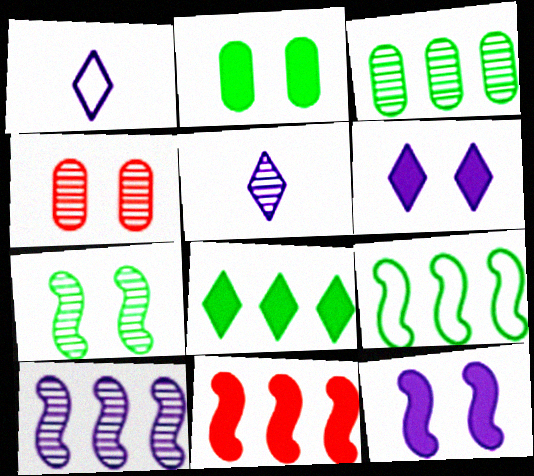[[3, 8, 9], 
[9, 10, 11]]